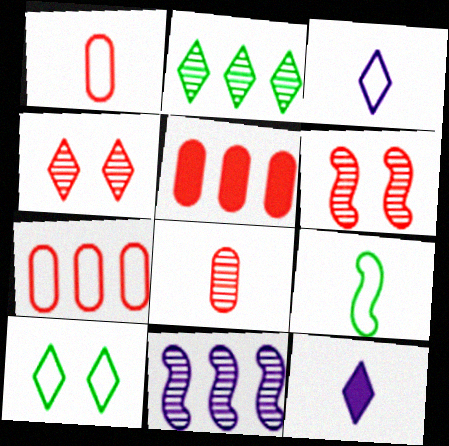[[1, 3, 9], 
[8, 9, 12]]